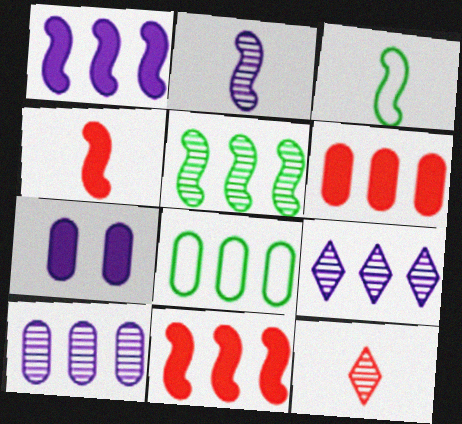[[2, 3, 4], 
[6, 8, 10], 
[8, 9, 11]]